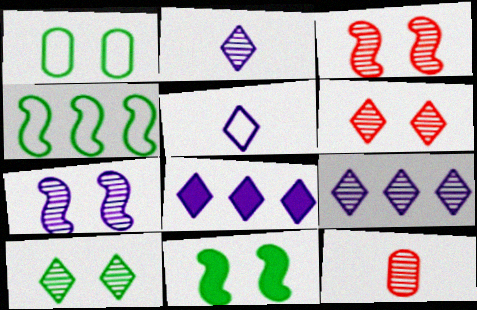[[1, 10, 11]]